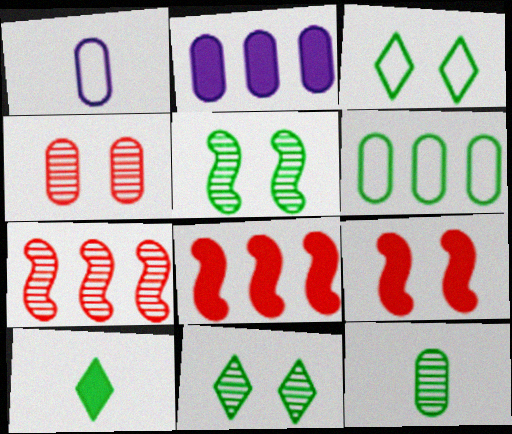[[1, 8, 11], 
[2, 9, 10], 
[5, 6, 10]]